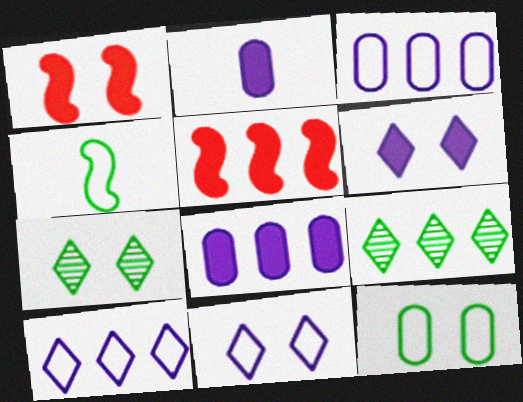[[3, 5, 9]]